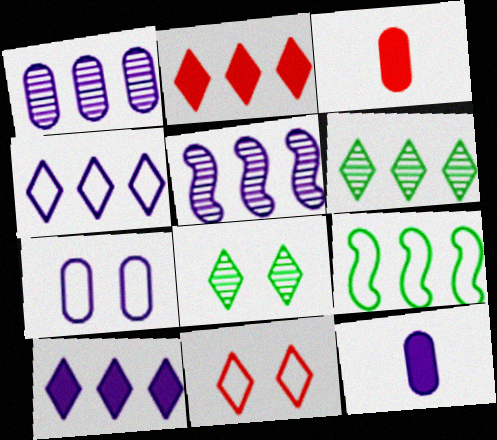[[1, 2, 9], 
[1, 7, 12], 
[2, 4, 6]]